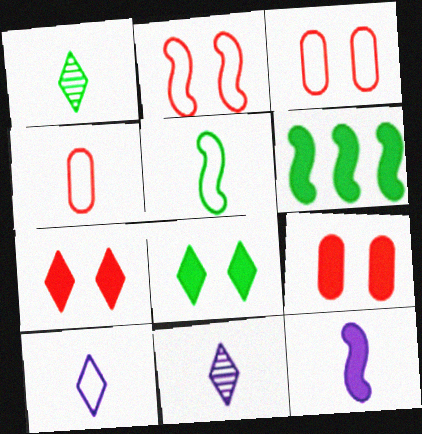[[1, 4, 12], 
[3, 6, 11], 
[4, 5, 10]]